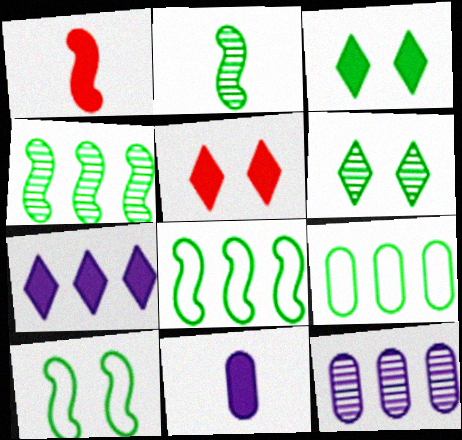[[2, 3, 9]]